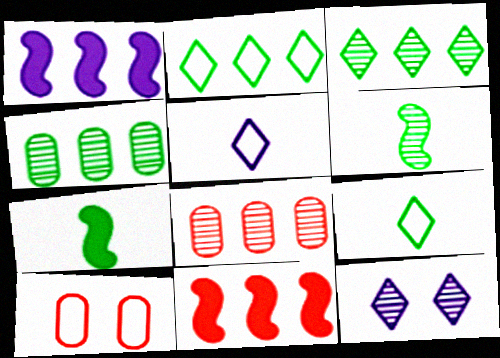[[1, 2, 8], 
[6, 8, 12]]